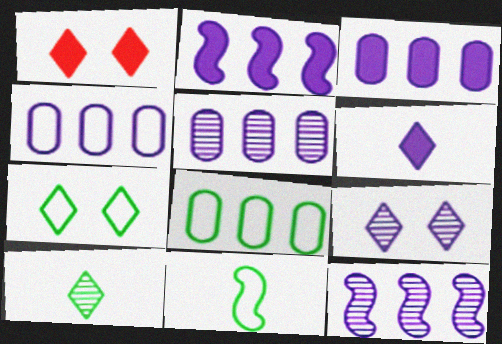[[1, 5, 11], 
[1, 7, 9], 
[3, 4, 5], 
[7, 8, 11]]